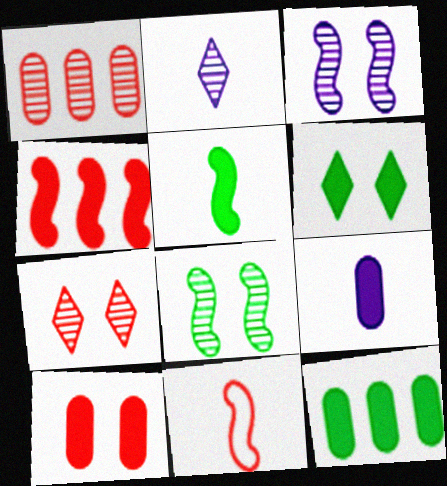[[1, 2, 8], 
[4, 6, 9], 
[5, 6, 12], 
[9, 10, 12]]